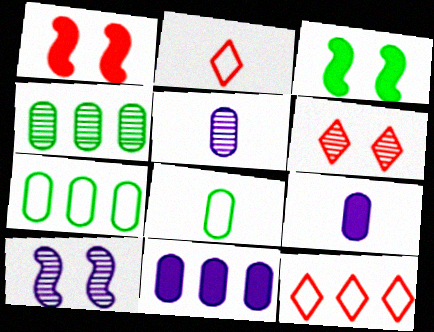[[3, 5, 12]]